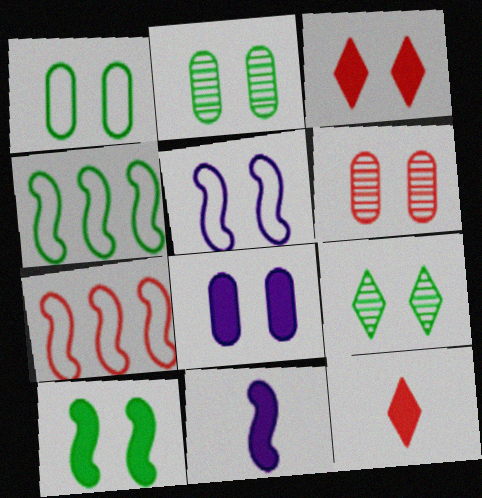[[1, 6, 8], 
[1, 9, 10], 
[2, 3, 5], 
[3, 8, 10], 
[6, 7, 12]]